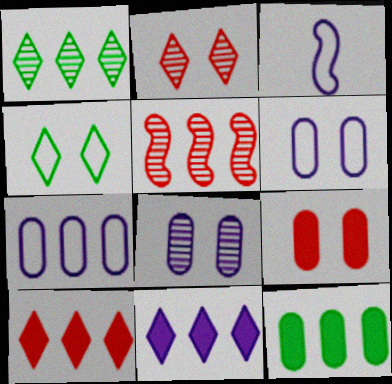[[1, 3, 9], 
[2, 3, 12], 
[3, 8, 11]]